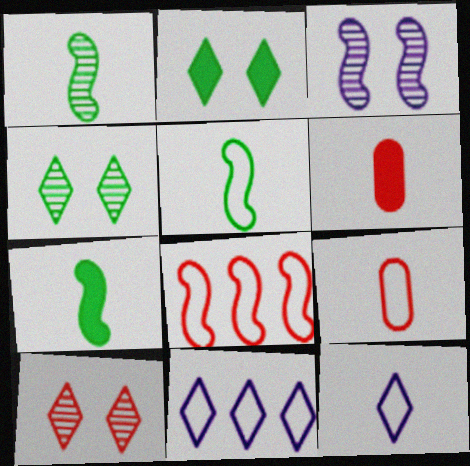[[1, 5, 7], 
[1, 6, 12], 
[3, 7, 8], 
[5, 9, 12], 
[6, 8, 10]]